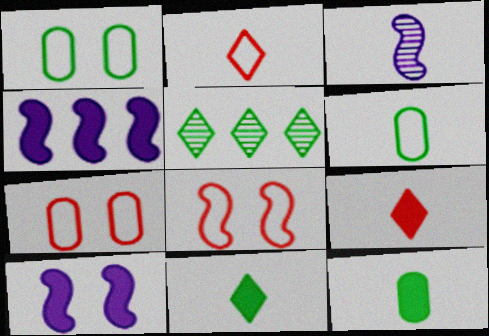[[2, 3, 12], 
[3, 6, 9]]